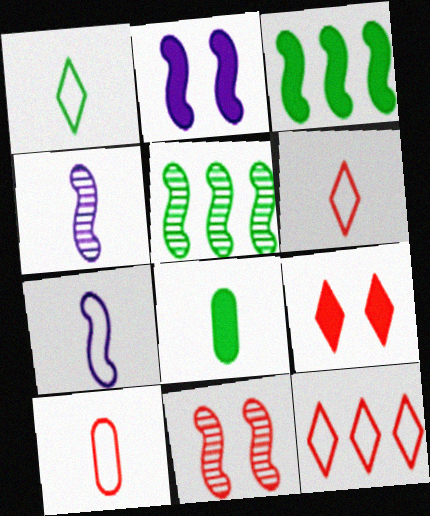[[1, 7, 10], 
[3, 7, 11], 
[4, 5, 11], 
[4, 6, 8]]